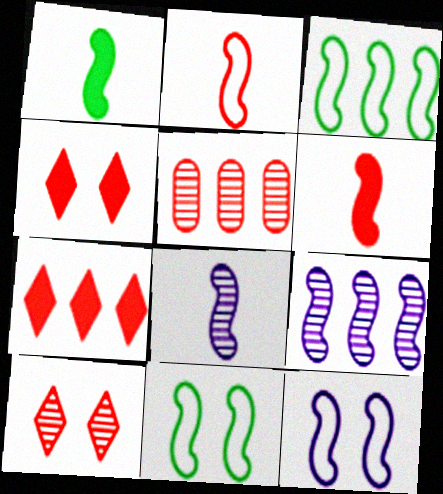[[1, 2, 8], 
[2, 3, 12], 
[2, 4, 5], 
[6, 9, 11]]